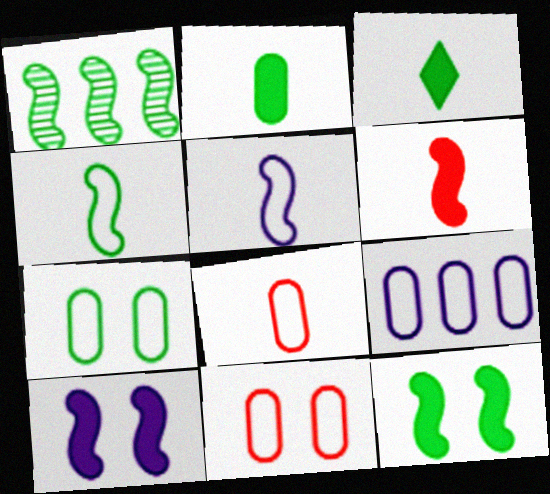[[1, 3, 7], 
[1, 4, 12], 
[7, 8, 9]]